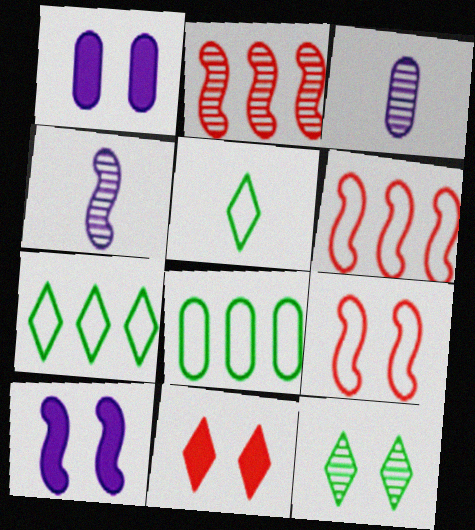[[1, 2, 5], 
[1, 9, 12], 
[2, 3, 12], 
[4, 8, 11]]